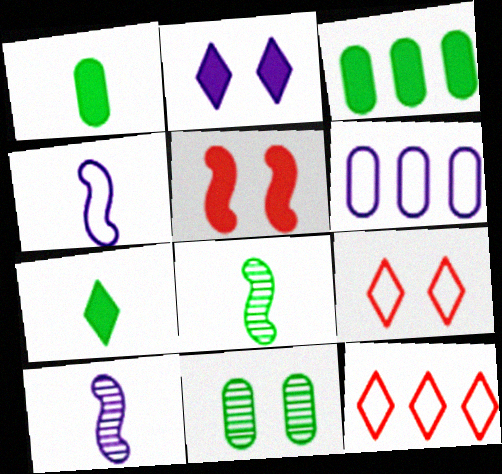[[2, 6, 10], 
[3, 9, 10]]